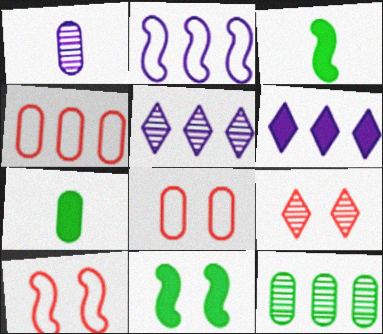[[2, 7, 9], 
[3, 5, 8], 
[5, 7, 10]]